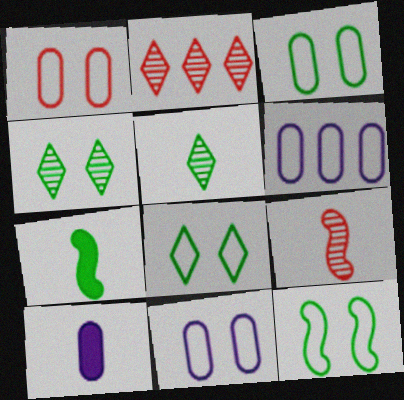[[1, 3, 11], 
[2, 7, 11], 
[2, 10, 12], 
[3, 8, 12]]